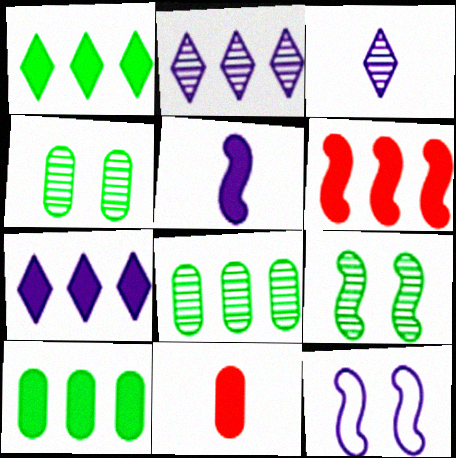[[6, 7, 10]]